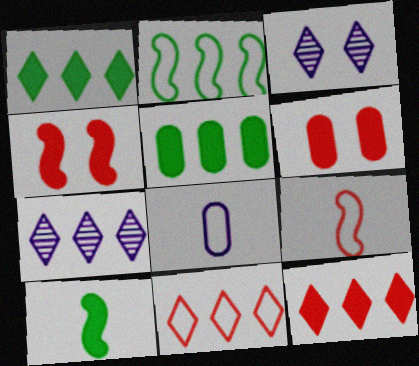[[1, 7, 11], 
[3, 5, 9]]